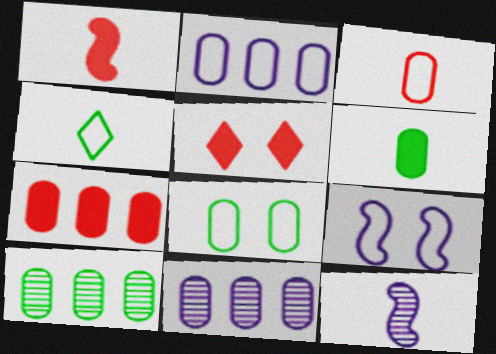[[1, 5, 7], 
[2, 3, 8], 
[2, 7, 10], 
[6, 8, 10]]